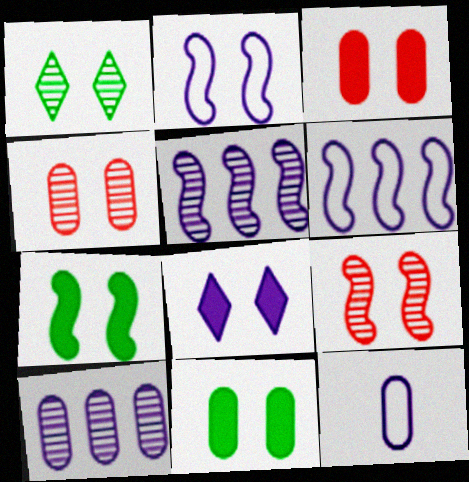[[1, 2, 3], 
[2, 7, 9], 
[3, 7, 8], 
[5, 8, 12]]